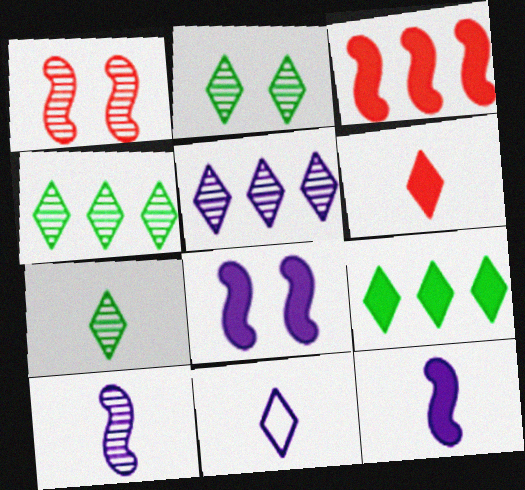[[2, 4, 7], 
[6, 7, 11]]